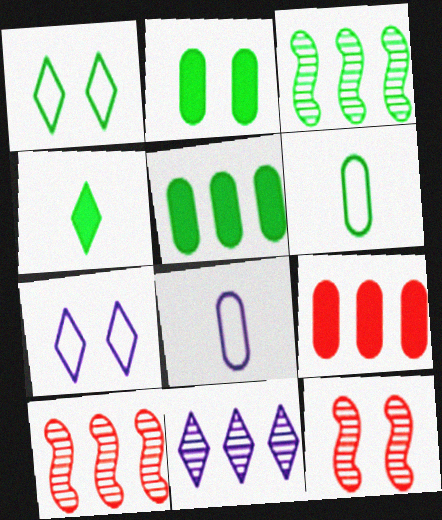[[2, 7, 12]]